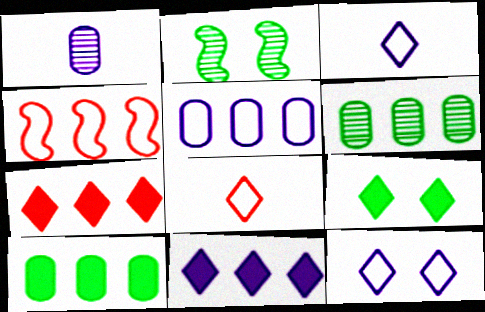[[1, 4, 9], 
[4, 6, 11]]